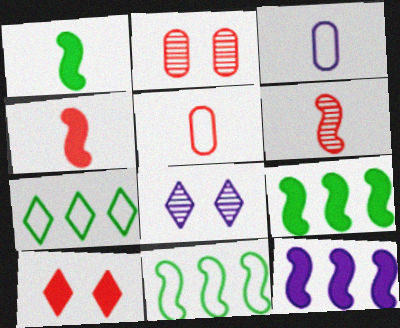[[3, 8, 12], 
[5, 8, 9]]